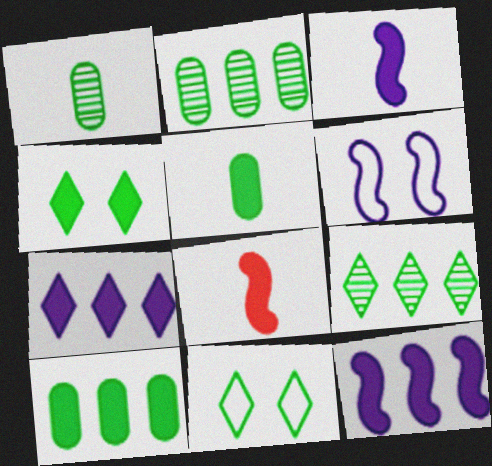[]